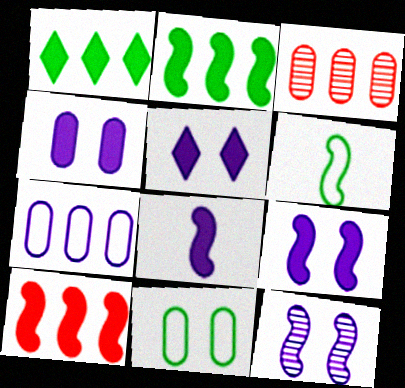[[3, 5, 6], 
[4, 5, 9], 
[6, 10, 12]]